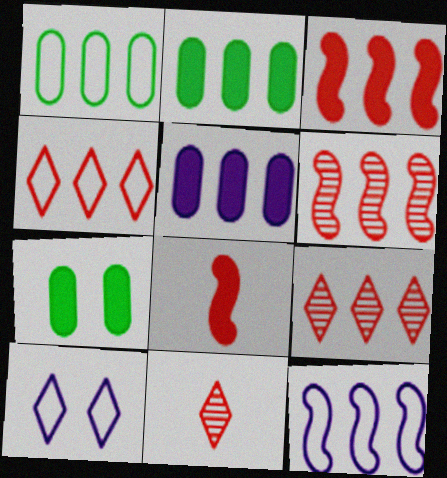[[1, 4, 12], 
[2, 9, 12], 
[7, 11, 12]]